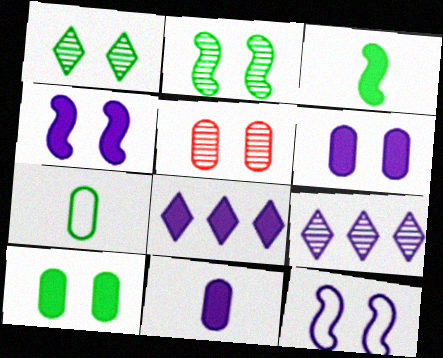[[4, 8, 11], 
[9, 11, 12]]